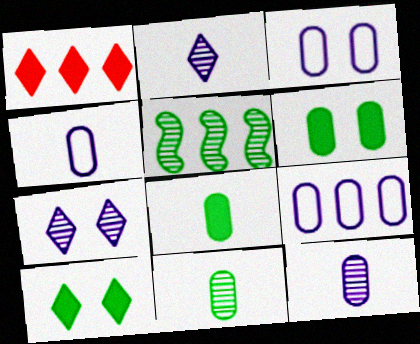[[1, 5, 9], 
[3, 4, 9]]